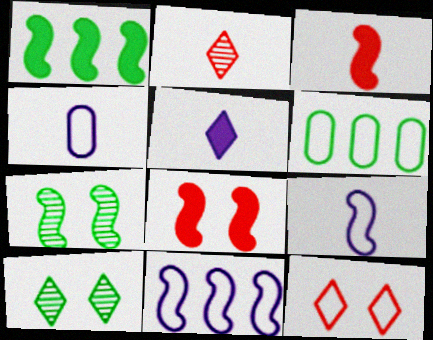[[3, 7, 11], 
[6, 9, 12]]